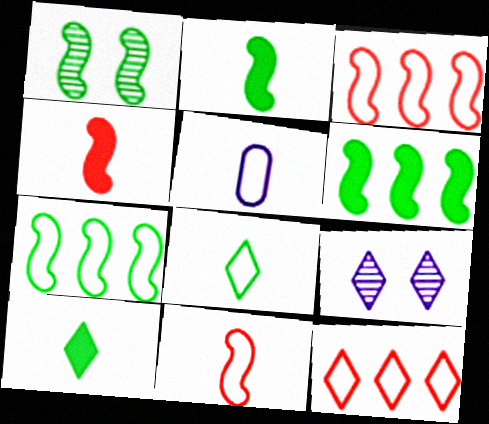[[1, 2, 7], 
[5, 8, 11], 
[9, 10, 12]]